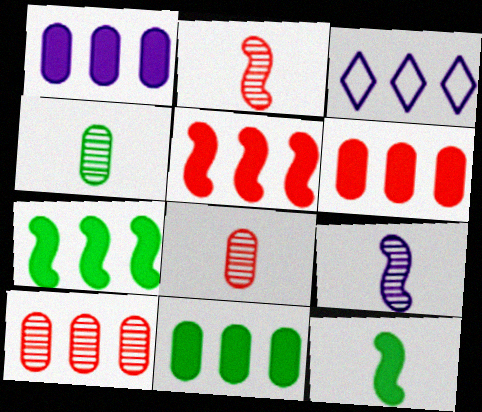[[1, 6, 11], 
[3, 7, 10]]